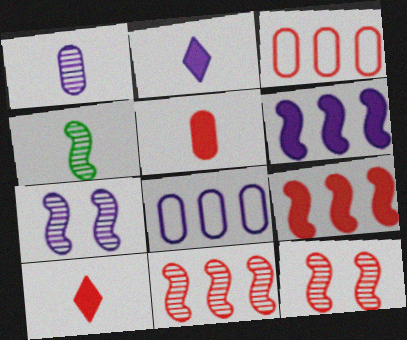[[2, 7, 8], 
[3, 10, 12], 
[4, 7, 11]]